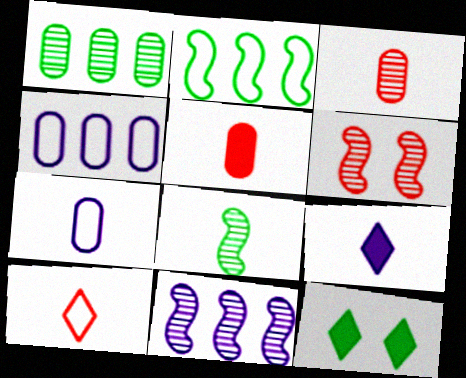[[6, 8, 11]]